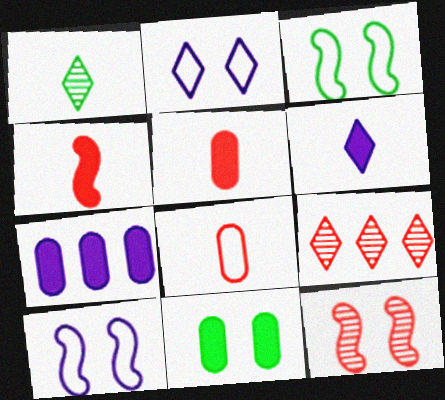[[2, 11, 12], 
[5, 7, 11]]